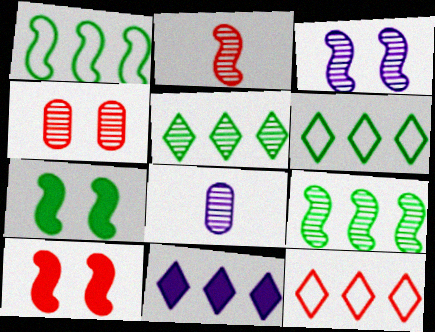[[2, 3, 9], 
[5, 11, 12], 
[6, 8, 10], 
[7, 8, 12]]